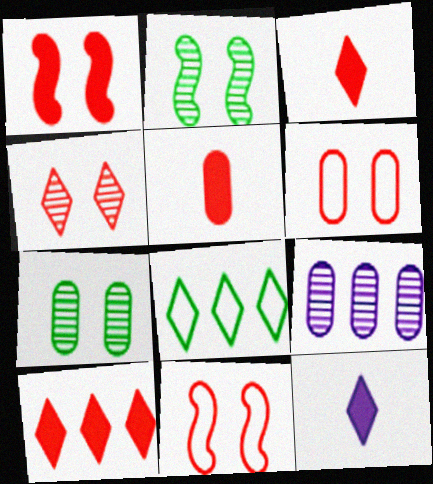[[1, 4, 6], 
[1, 5, 10], 
[4, 8, 12]]